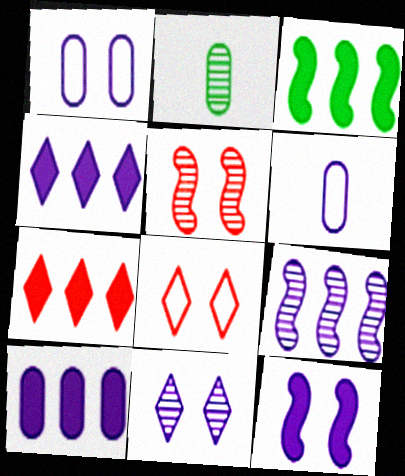[[1, 11, 12], 
[3, 7, 10]]